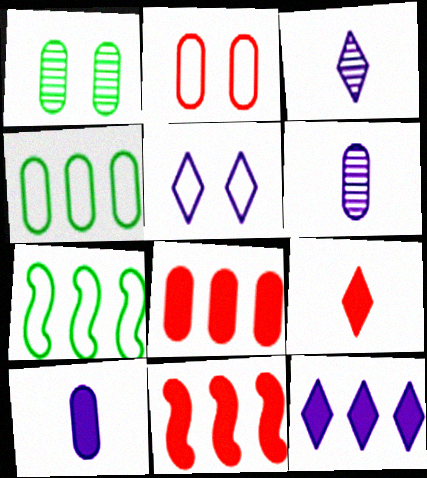[[3, 5, 12]]